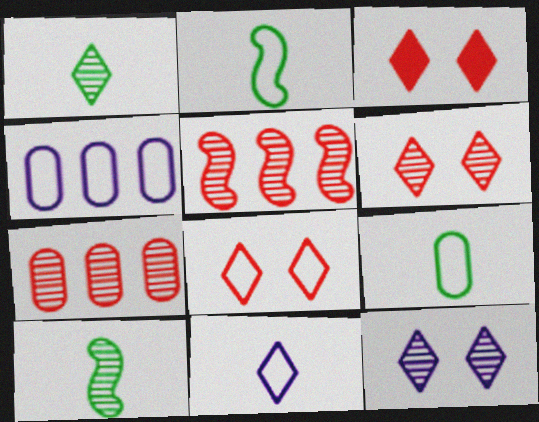[[2, 4, 8], 
[3, 4, 10], 
[3, 6, 8], 
[7, 10, 12]]